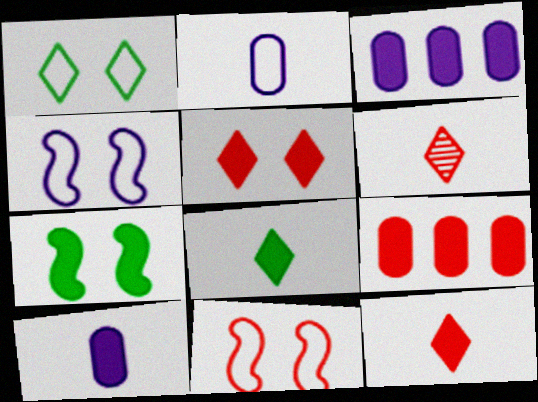[[3, 7, 12], 
[6, 9, 11]]